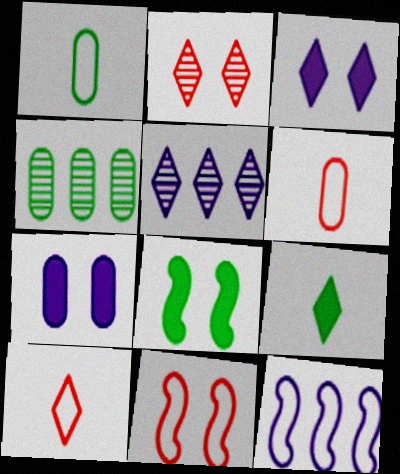[[4, 6, 7], 
[5, 6, 8]]